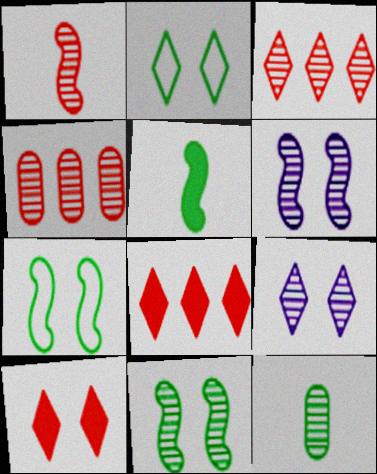[[2, 9, 10], 
[3, 6, 12]]